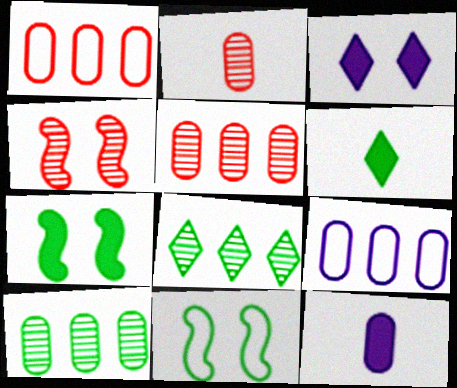[[4, 6, 9], 
[6, 10, 11]]